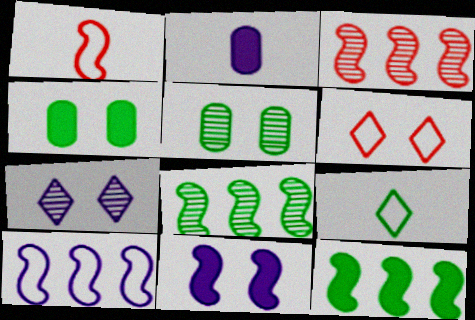[[1, 8, 11], 
[2, 6, 8], 
[2, 7, 10], 
[3, 10, 12], 
[4, 8, 9], 
[5, 6, 11], 
[5, 9, 12]]